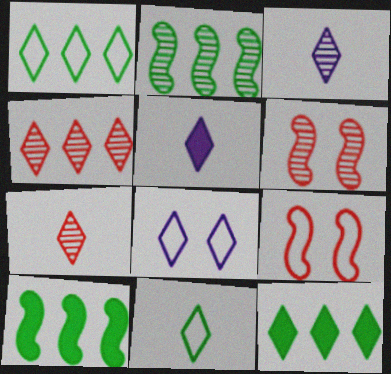[[5, 7, 11], 
[7, 8, 12]]